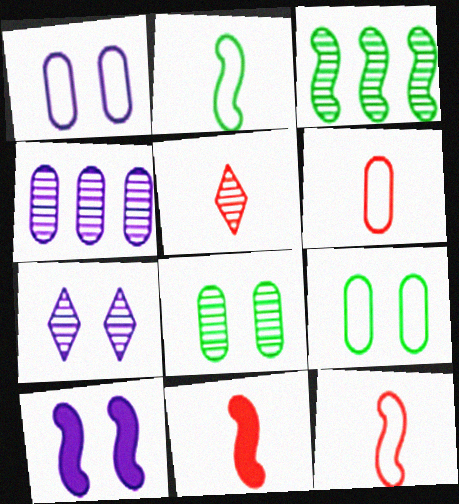[[1, 7, 10], 
[3, 10, 12], 
[5, 6, 11]]